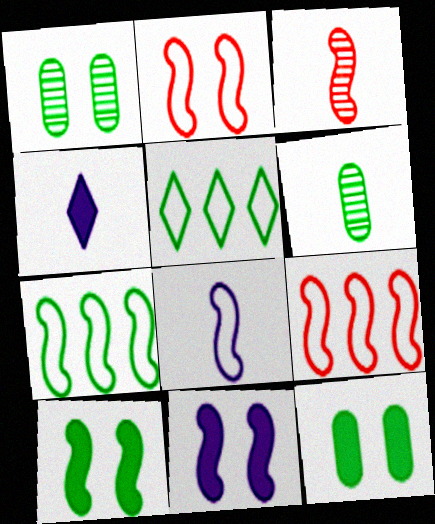[[1, 4, 9], 
[2, 7, 8], 
[3, 7, 11], 
[5, 6, 10]]